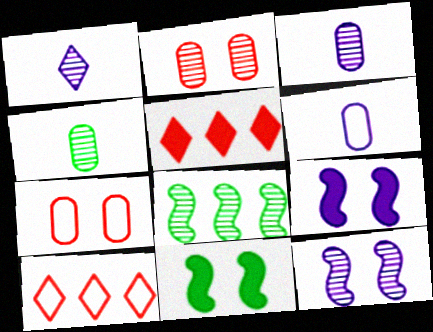[[1, 2, 8], 
[3, 10, 11], 
[4, 9, 10]]